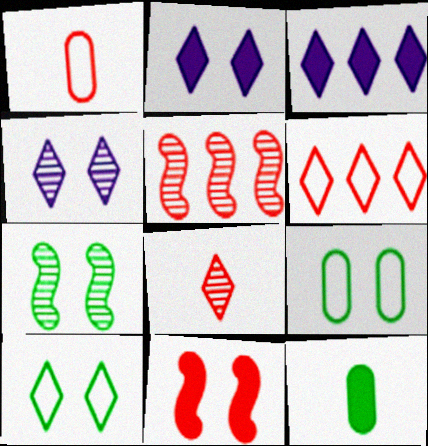[[1, 3, 7], 
[3, 8, 10], 
[3, 11, 12], 
[4, 9, 11]]